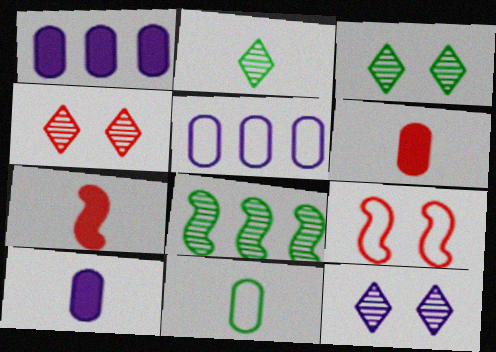[[1, 2, 9], 
[3, 4, 12], 
[3, 5, 7]]